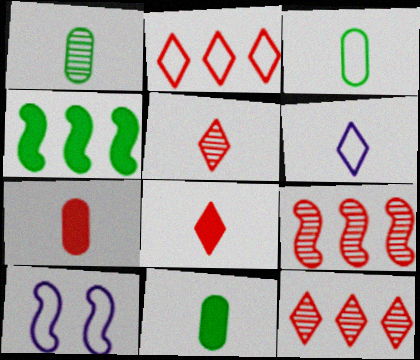[[1, 3, 11], 
[2, 3, 10], 
[10, 11, 12]]